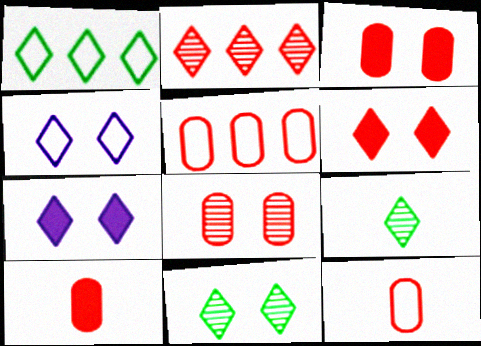[[4, 6, 11], 
[5, 8, 10]]